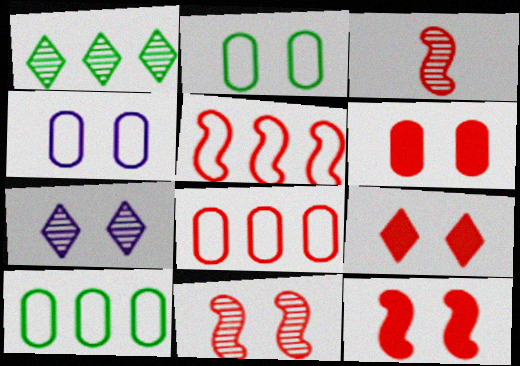[[2, 7, 12], 
[3, 5, 12], 
[3, 8, 9], 
[6, 9, 12]]